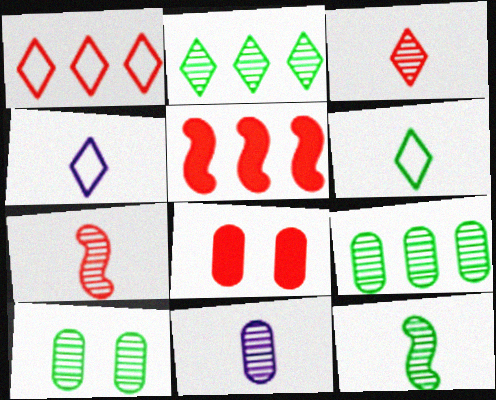[[1, 7, 8], 
[2, 10, 12], 
[3, 11, 12], 
[4, 5, 10]]